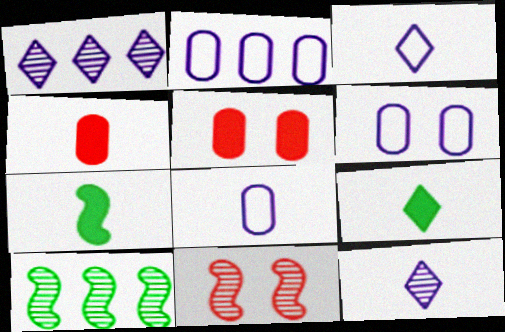[[2, 6, 8], 
[2, 9, 11], 
[3, 5, 10]]